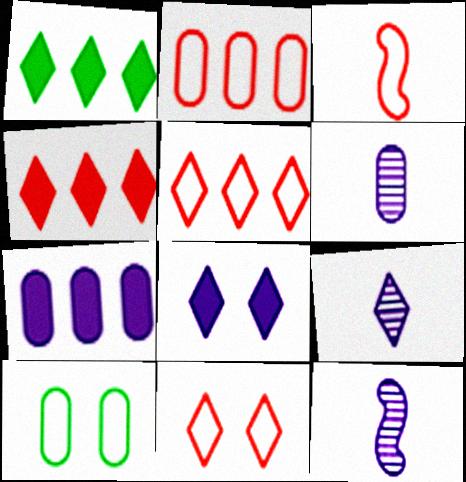[[1, 9, 11], 
[2, 3, 11], 
[4, 10, 12], 
[6, 9, 12]]